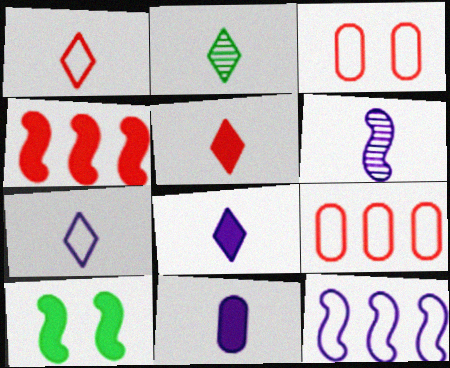[[1, 2, 8], 
[2, 5, 7], 
[6, 7, 11]]